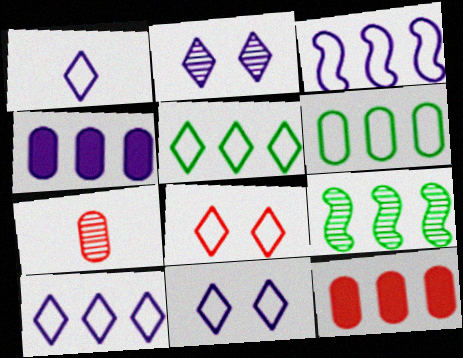[[1, 5, 8], 
[1, 10, 11], 
[2, 7, 9], 
[9, 10, 12]]